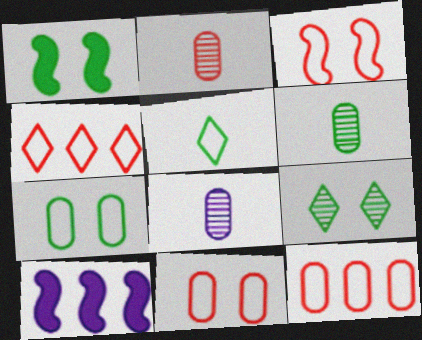[[1, 4, 8], 
[1, 7, 9], 
[2, 6, 8]]